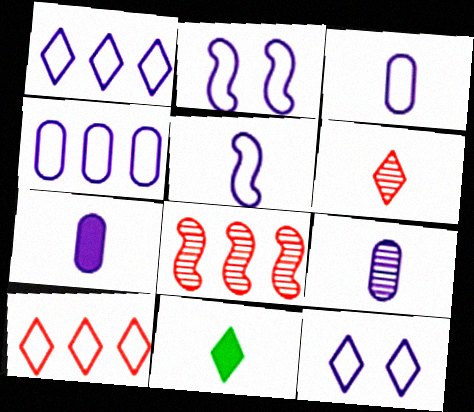[[1, 2, 3], 
[3, 7, 9], 
[4, 5, 12]]